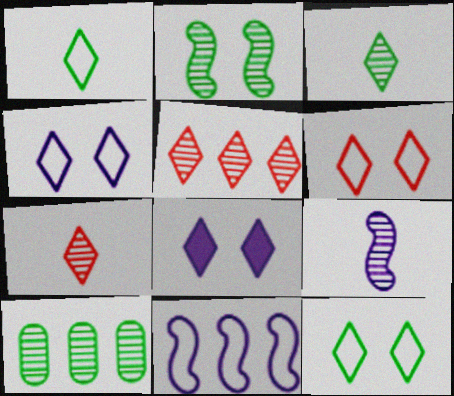[[1, 5, 8], 
[2, 3, 10], 
[4, 6, 12]]